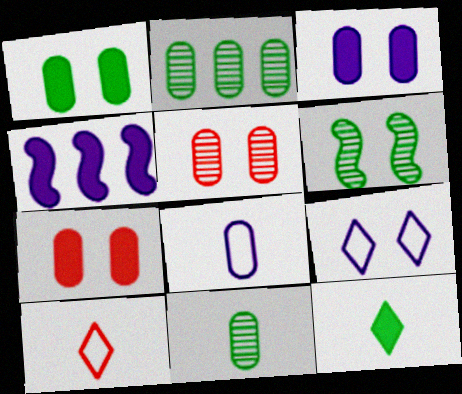[[1, 3, 7], 
[2, 7, 8], 
[4, 7, 12], 
[6, 7, 9]]